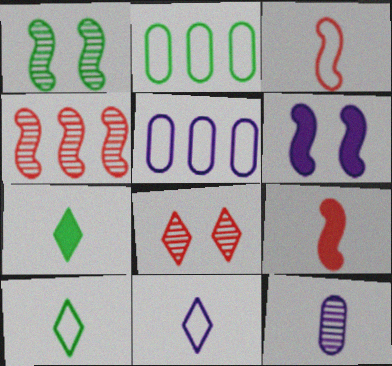[[1, 2, 7], 
[3, 7, 12], 
[9, 10, 12]]